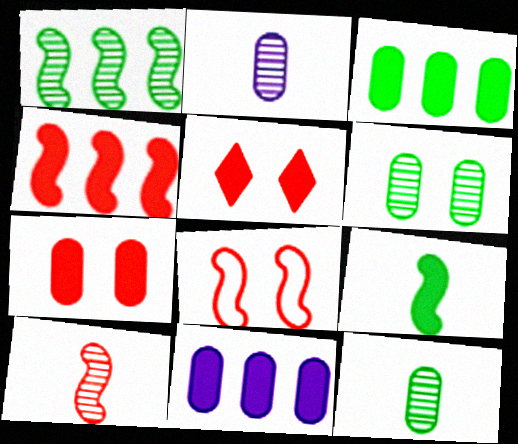[[4, 8, 10], 
[5, 9, 11]]